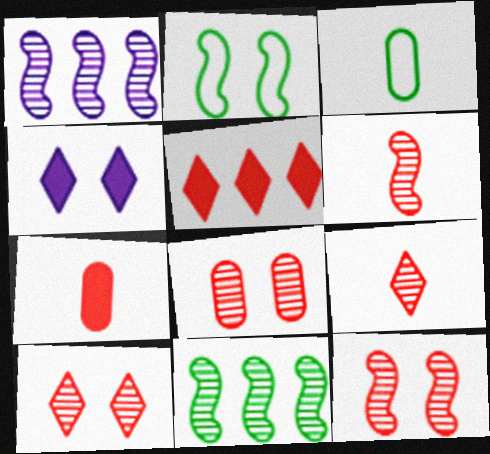[[2, 4, 8], 
[8, 10, 12]]